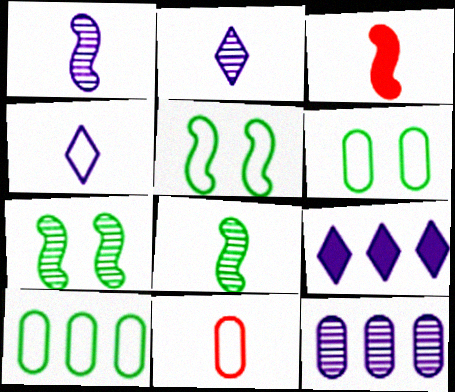[[7, 9, 11]]